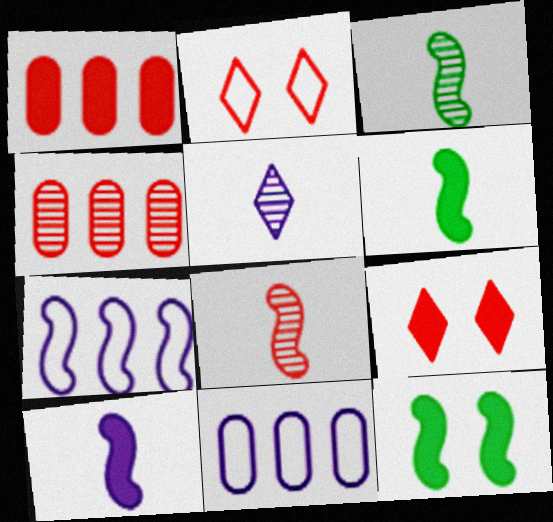[[1, 2, 8], 
[3, 9, 11], 
[7, 8, 12]]